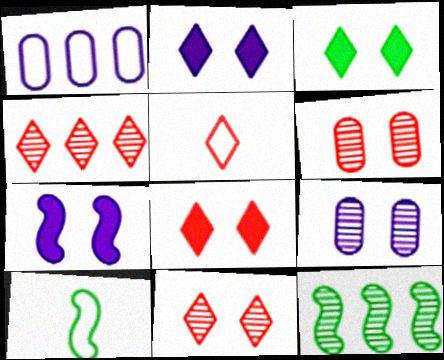[[2, 3, 8], 
[4, 5, 8]]